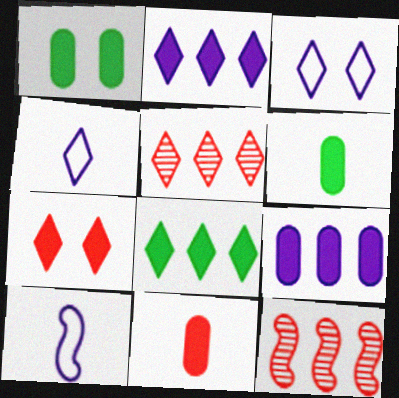[[1, 4, 12], 
[1, 5, 10], 
[1, 9, 11], 
[3, 6, 12]]